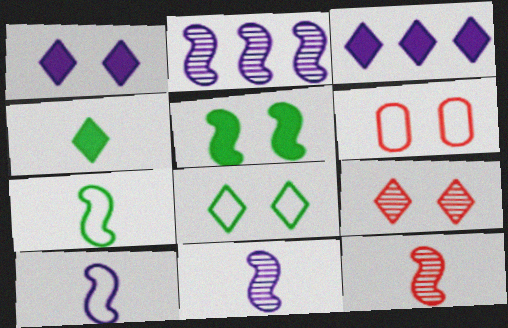[[1, 8, 9], 
[2, 4, 6]]